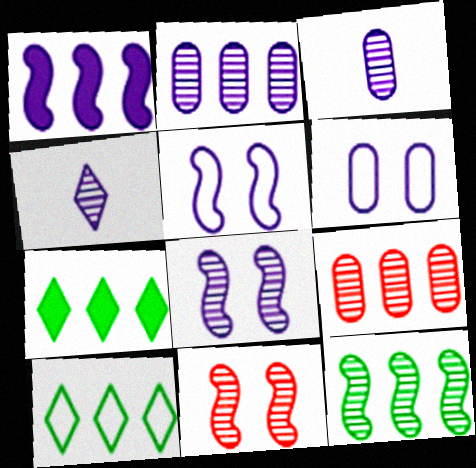[[1, 4, 6], 
[1, 9, 10], 
[2, 4, 8]]